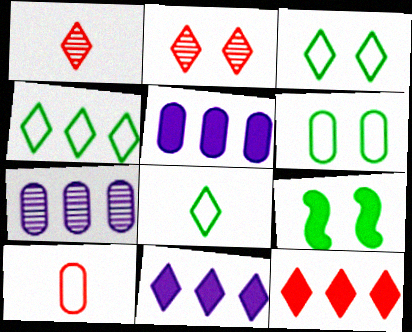[[1, 3, 11], 
[2, 8, 11], 
[3, 4, 8]]